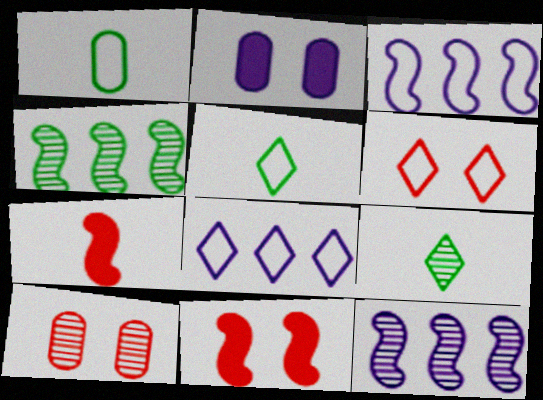[[1, 3, 6], 
[5, 6, 8], 
[6, 10, 11], 
[9, 10, 12]]